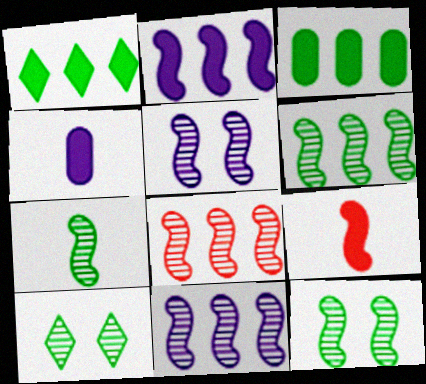[[5, 7, 8], 
[6, 7, 12], 
[6, 8, 11]]